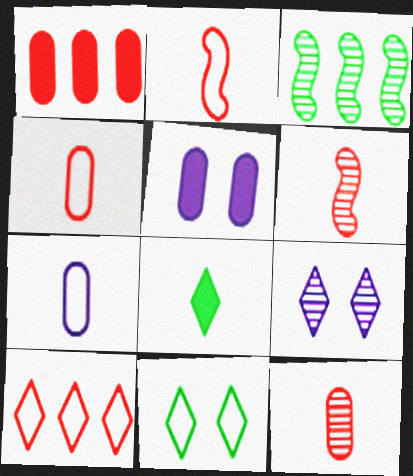[[3, 9, 12], 
[6, 7, 8], 
[8, 9, 10]]